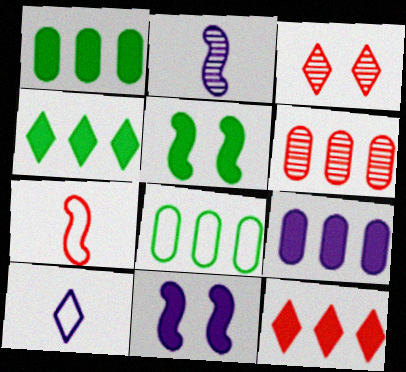[[3, 4, 10], 
[5, 6, 10], 
[6, 8, 9]]